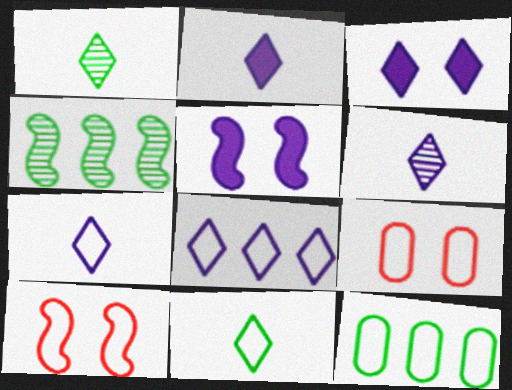[[2, 4, 9], 
[2, 6, 7], 
[3, 6, 8], 
[7, 10, 12]]